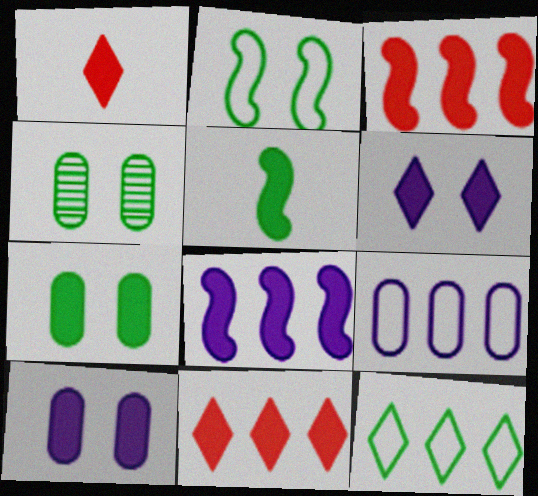[[1, 7, 8], 
[4, 5, 12], 
[5, 10, 11]]